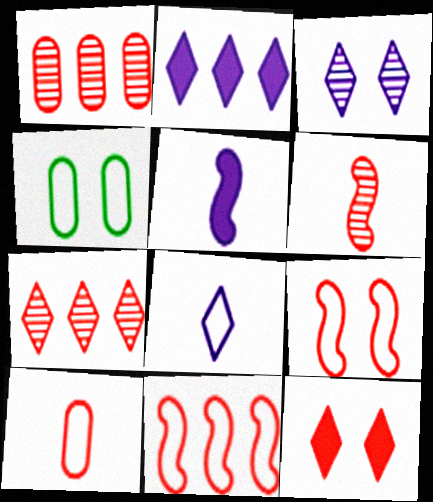[[2, 3, 8], 
[2, 4, 6], 
[4, 5, 7], 
[4, 8, 11]]